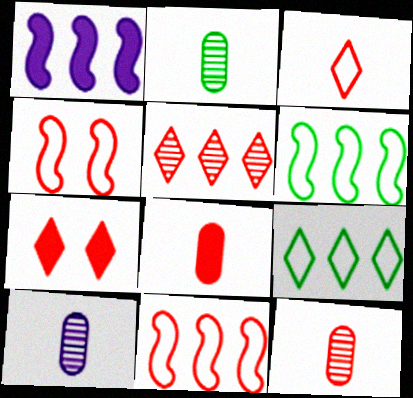[[2, 10, 12], 
[3, 5, 7], 
[4, 5, 8], 
[6, 7, 10], 
[7, 11, 12]]